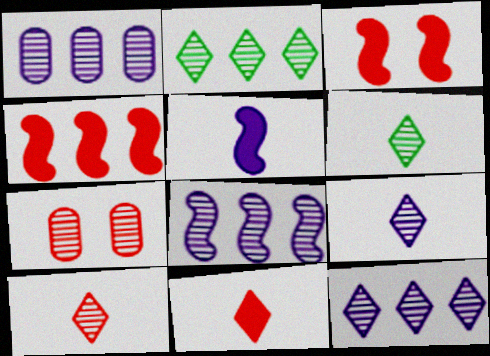[[1, 8, 12], 
[6, 7, 8], 
[6, 9, 10]]